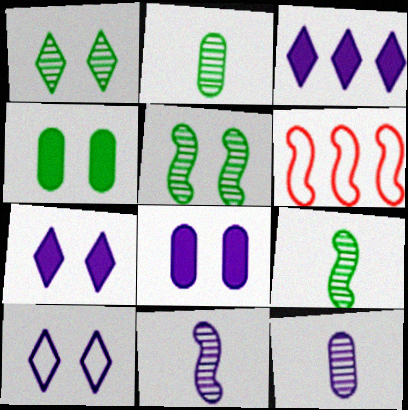[[2, 6, 7]]